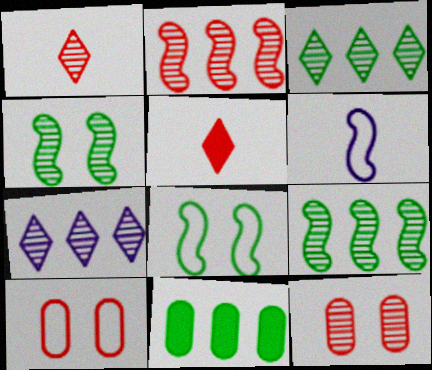[[1, 2, 12], 
[2, 5, 10]]